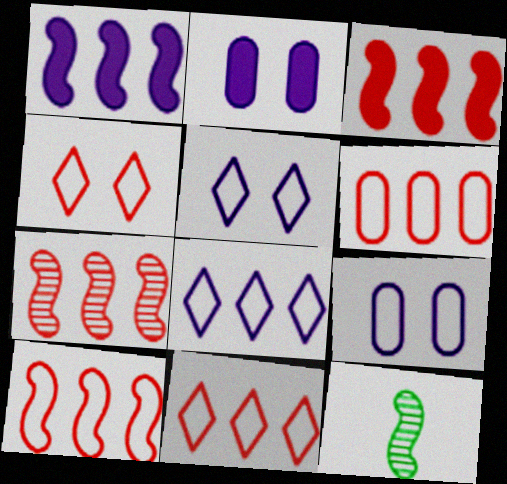[[2, 11, 12], 
[3, 7, 10], 
[6, 10, 11]]